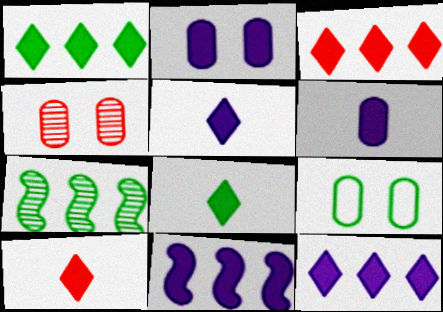[[1, 3, 12], 
[2, 4, 9], 
[2, 5, 11], 
[5, 8, 10], 
[7, 8, 9]]